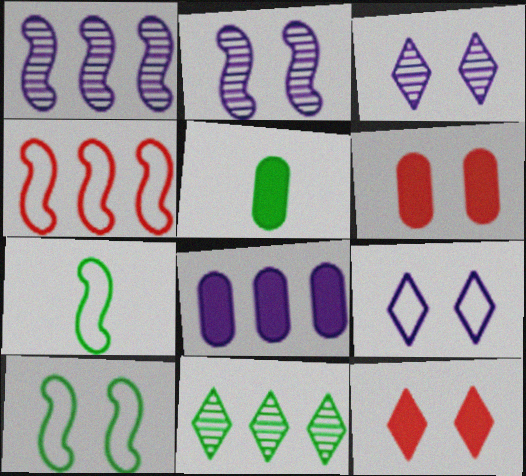[[3, 4, 5], 
[3, 6, 10], 
[4, 8, 11], 
[5, 6, 8], 
[5, 10, 11]]